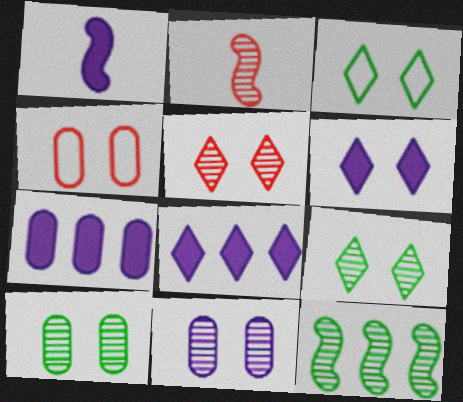[[1, 6, 7], 
[2, 3, 7], 
[3, 5, 6]]